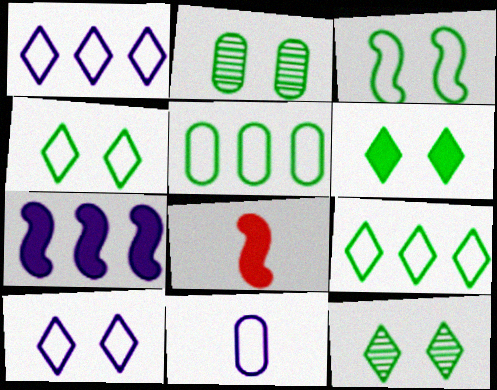[[1, 2, 8], 
[2, 3, 6], 
[4, 6, 12]]